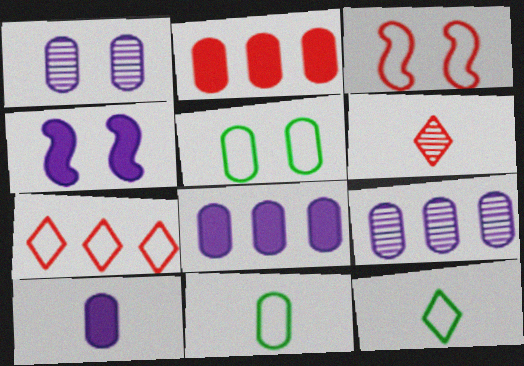[[1, 2, 11], 
[2, 3, 6]]